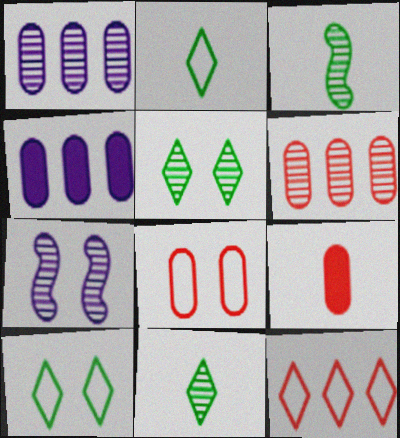[[6, 7, 11], 
[6, 8, 9]]